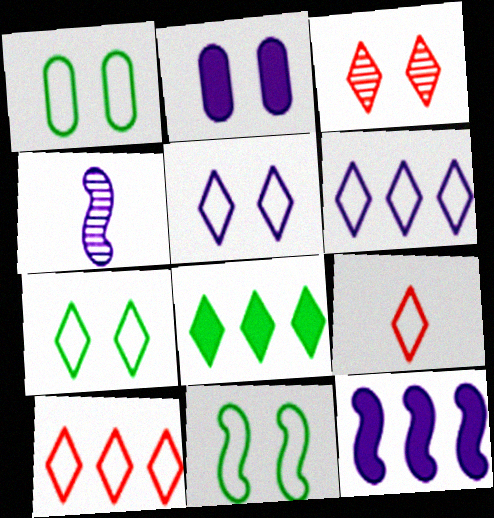[[1, 7, 11], 
[2, 3, 11], 
[2, 4, 6], 
[6, 7, 9]]